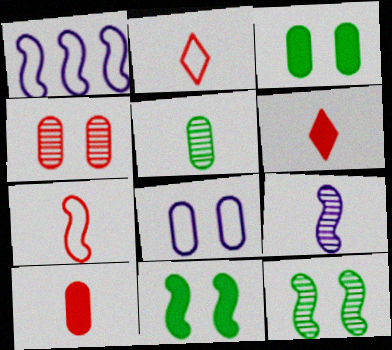[[3, 4, 8]]